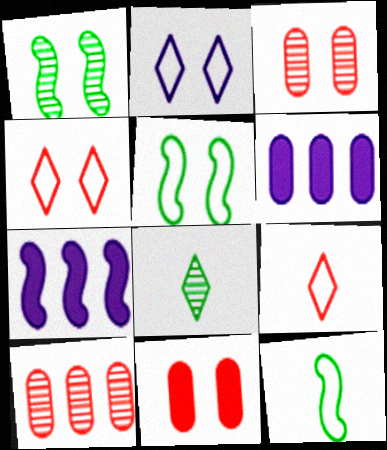[[1, 2, 11], 
[1, 6, 9]]